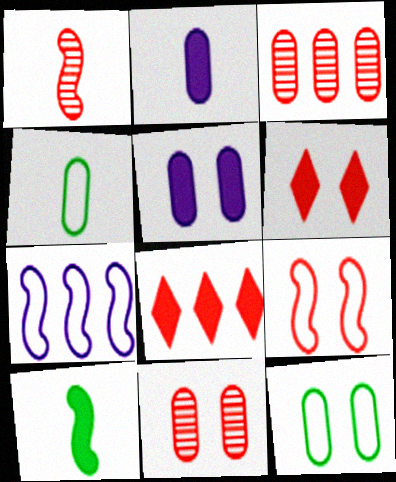[[2, 3, 12], 
[3, 4, 5], 
[5, 8, 10], 
[5, 11, 12], 
[6, 9, 11]]